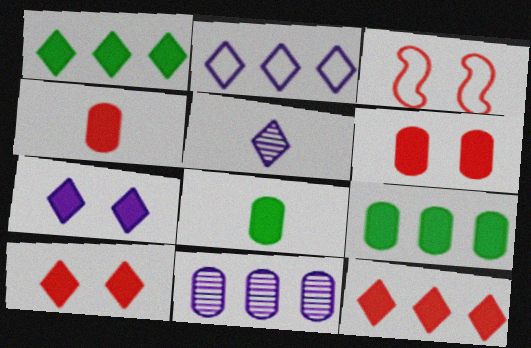[[2, 5, 7], 
[3, 5, 9]]